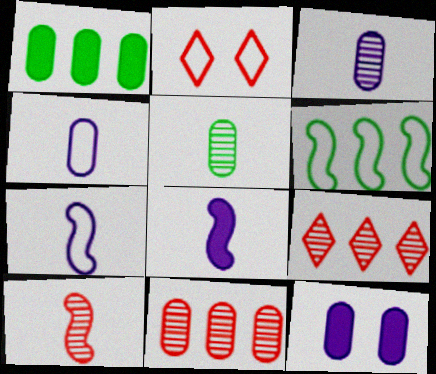[[2, 4, 6]]